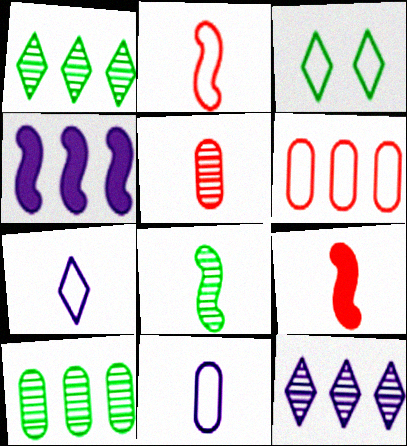[[1, 4, 6], 
[3, 4, 5]]